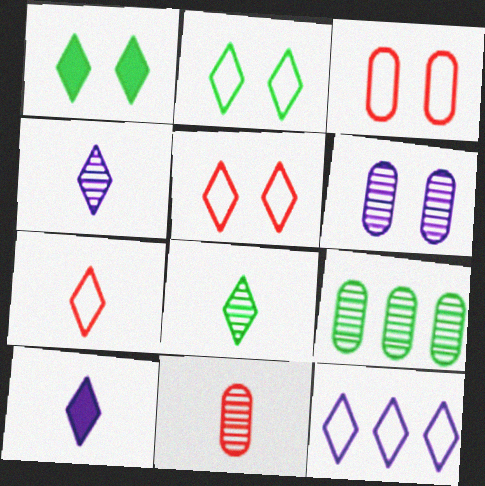[[2, 7, 12], 
[6, 9, 11], 
[7, 8, 10]]